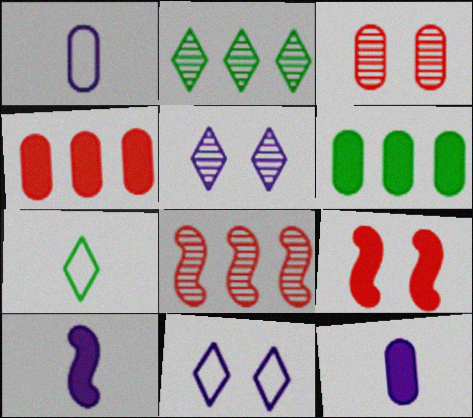[[1, 2, 9], 
[1, 3, 6]]